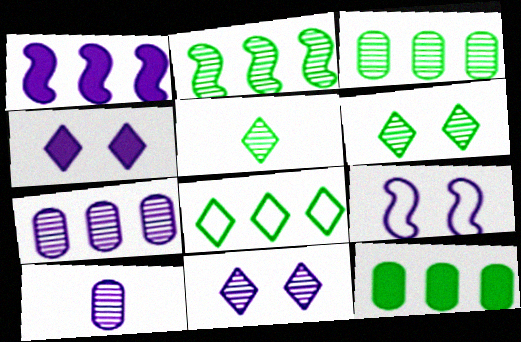[[2, 8, 12]]